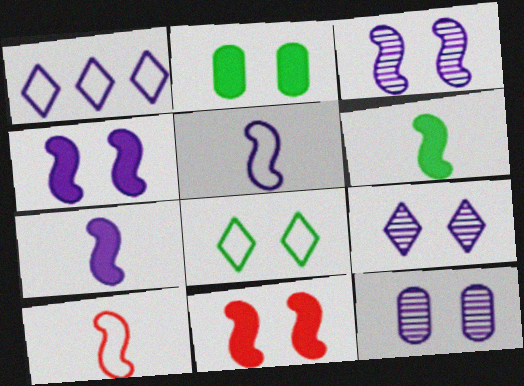[[1, 7, 12], 
[3, 9, 12], 
[8, 11, 12]]